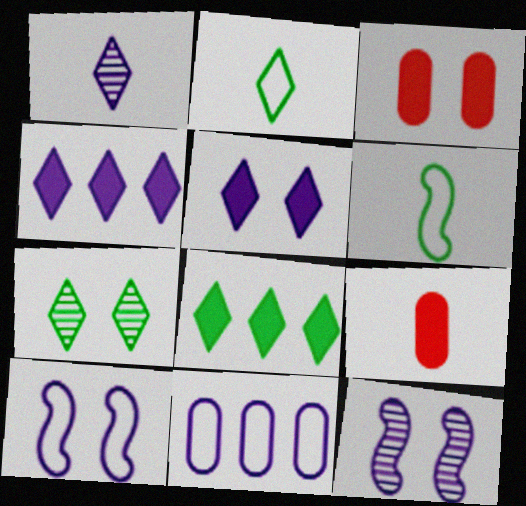[[1, 6, 9], 
[2, 7, 8], 
[3, 7, 10]]